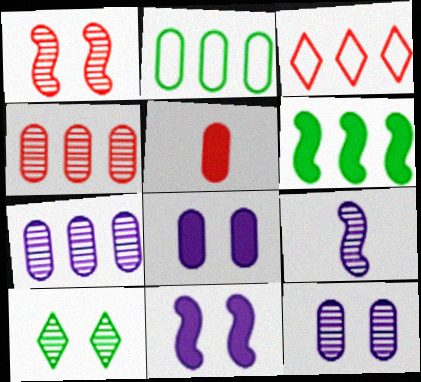[[1, 3, 5], 
[1, 10, 12], 
[2, 5, 12], 
[3, 6, 7], 
[4, 9, 10]]